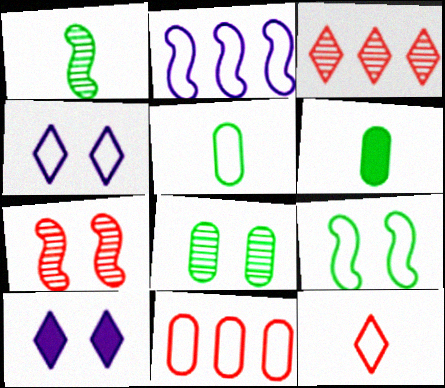[[1, 10, 11]]